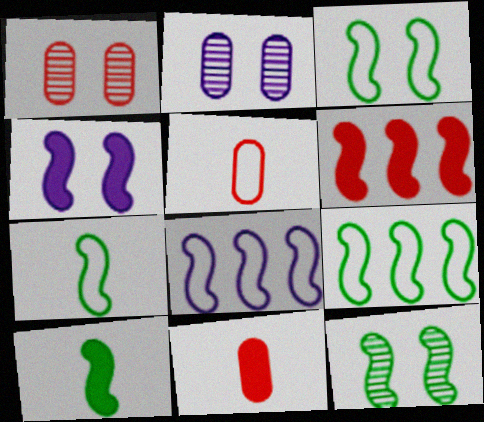[[3, 7, 9], 
[4, 6, 10], 
[9, 10, 12]]